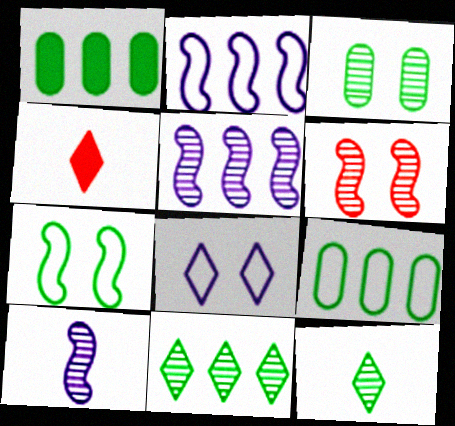[[1, 7, 12], 
[2, 3, 4], 
[4, 8, 11]]